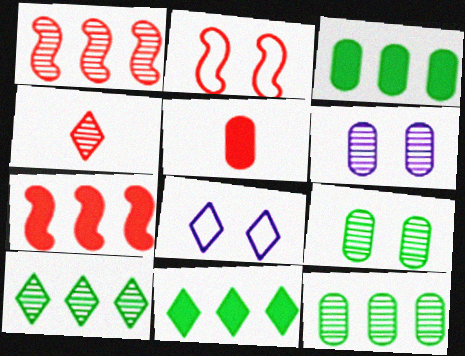[[4, 8, 11]]